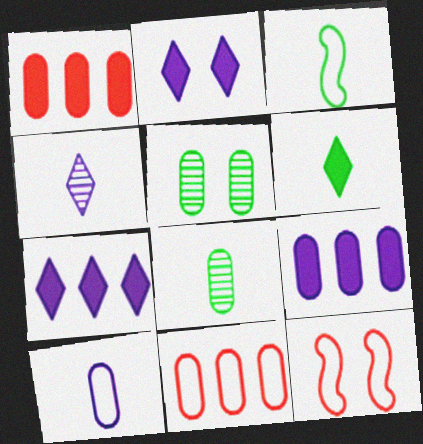[[1, 5, 10], 
[2, 5, 12], 
[3, 6, 8], 
[7, 8, 12]]